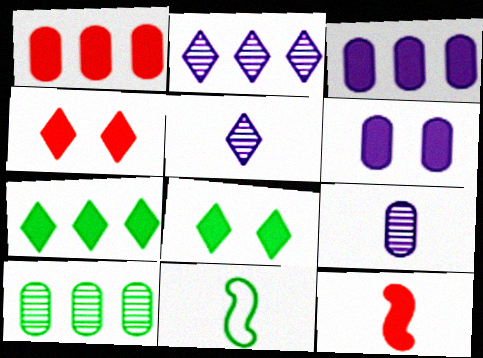[[1, 4, 12], 
[3, 8, 12], 
[6, 7, 12], 
[8, 10, 11]]